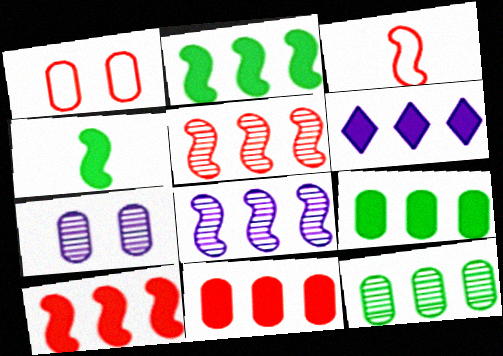[[2, 6, 11], 
[6, 9, 10]]